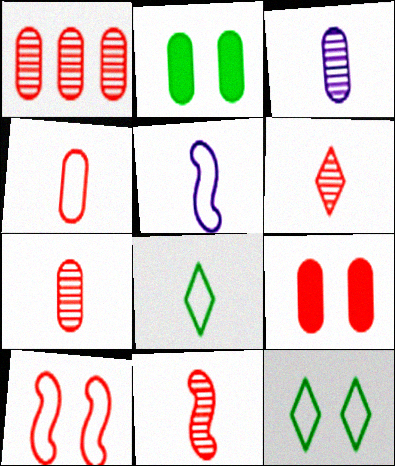[[1, 4, 9], 
[4, 5, 8], 
[6, 7, 11]]